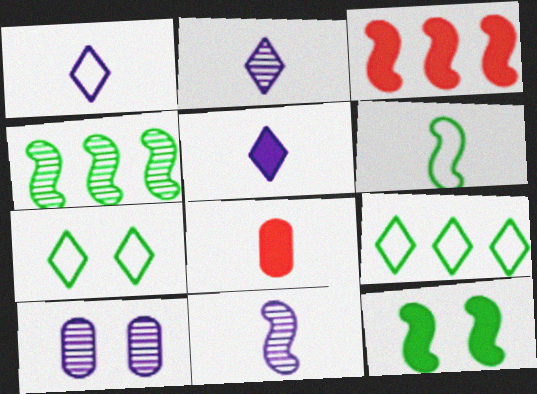[[1, 2, 5], 
[2, 6, 8], 
[4, 6, 12]]